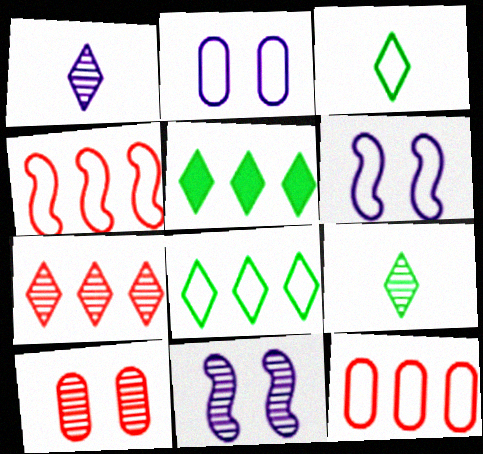[[2, 3, 4], 
[3, 6, 12]]